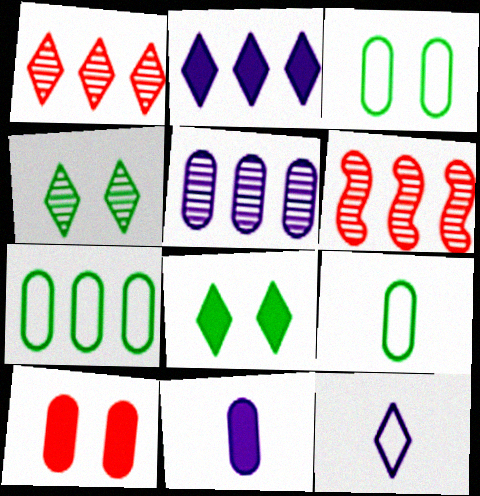[[1, 8, 12], 
[2, 6, 7], 
[3, 7, 9], 
[5, 9, 10]]